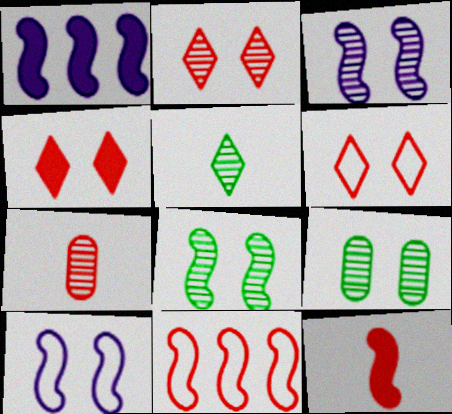[[2, 3, 9], 
[2, 4, 6], 
[4, 7, 11], 
[4, 9, 10]]